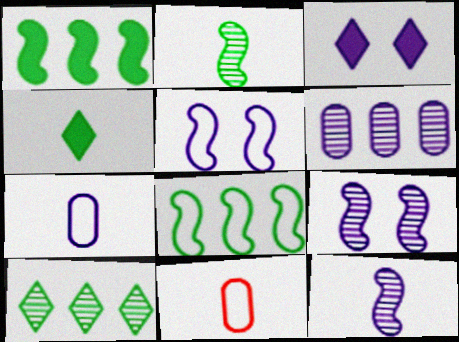[[4, 11, 12]]